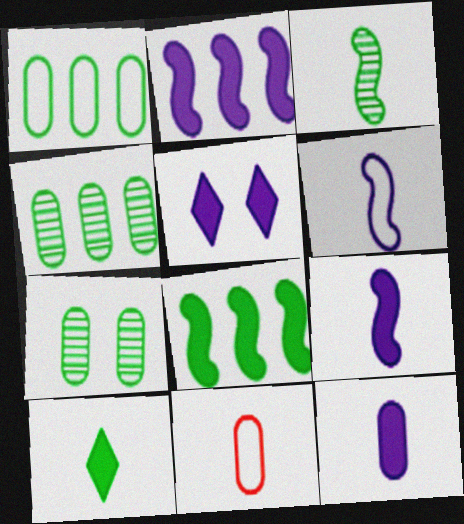[[2, 5, 12]]